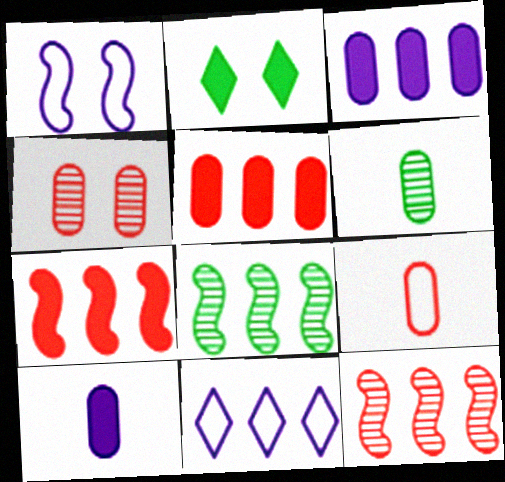[[1, 2, 4], 
[2, 7, 10], 
[4, 5, 9], 
[5, 8, 11], 
[6, 9, 10]]